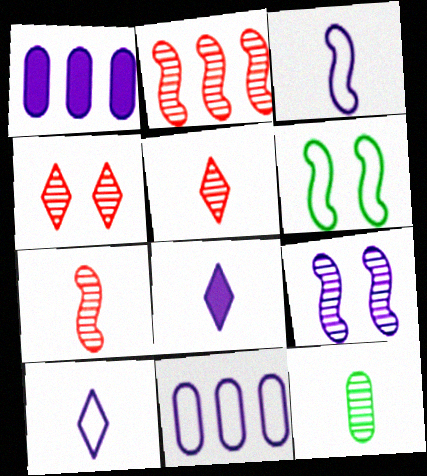[[1, 5, 6], 
[1, 9, 10], 
[8, 9, 11]]